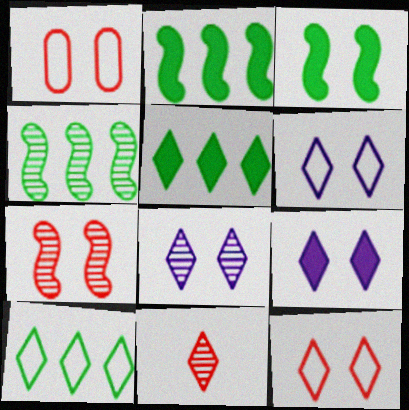[[1, 3, 8], 
[5, 6, 11], 
[6, 8, 9], 
[9, 10, 11]]